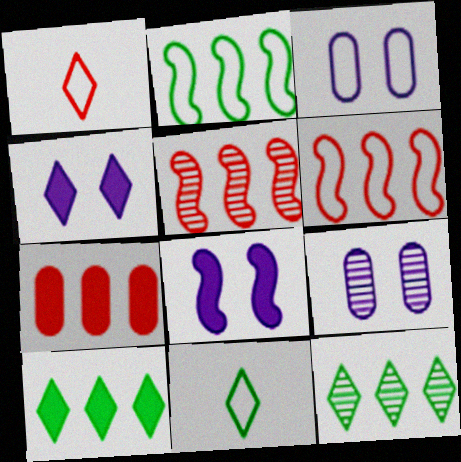[[1, 2, 3], 
[1, 4, 12], 
[3, 6, 11]]